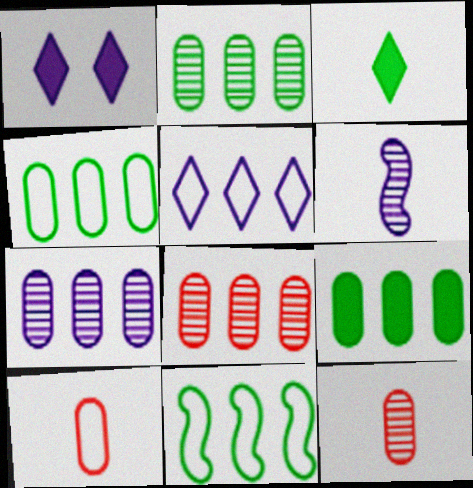[[1, 11, 12], 
[2, 4, 9], 
[2, 7, 8], 
[3, 6, 10]]